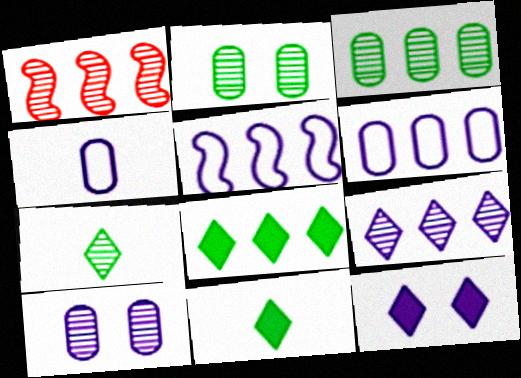[[1, 3, 9], 
[1, 6, 8], 
[1, 7, 10]]